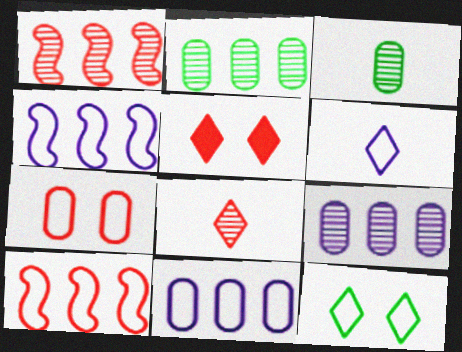[[3, 4, 5]]